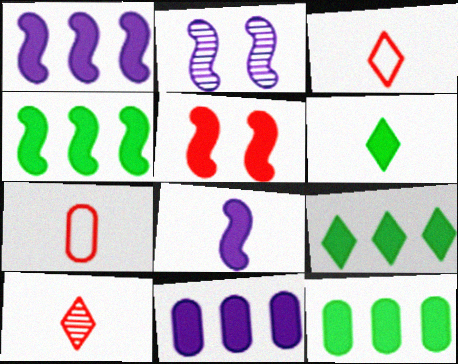[[2, 3, 12], 
[2, 7, 9], 
[4, 5, 8], 
[4, 9, 12], 
[5, 6, 11]]